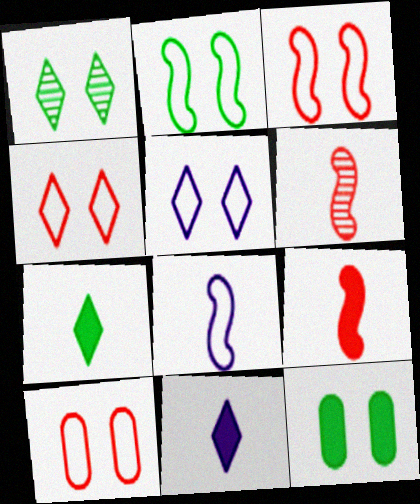[[1, 2, 12], 
[2, 5, 10], 
[3, 4, 10]]